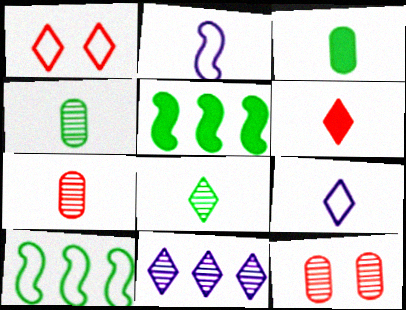[[2, 4, 6], 
[5, 9, 12], 
[6, 8, 9]]